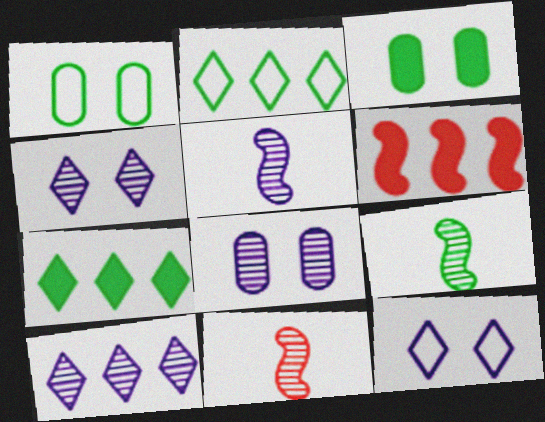[[1, 7, 9], 
[2, 3, 9], 
[5, 8, 10], 
[5, 9, 11]]